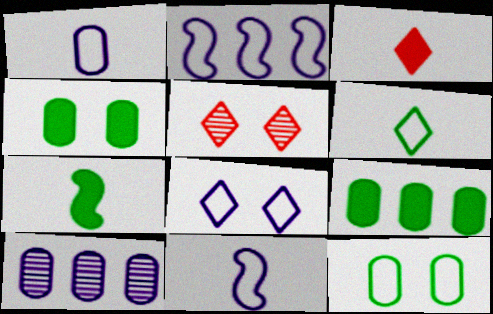[[1, 2, 8], 
[5, 9, 11]]